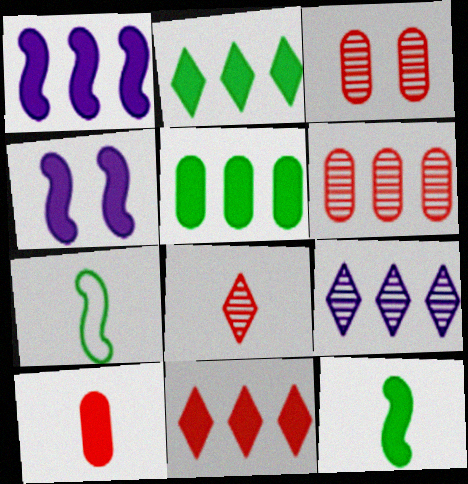[[1, 5, 11], 
[2, 4, 10]]